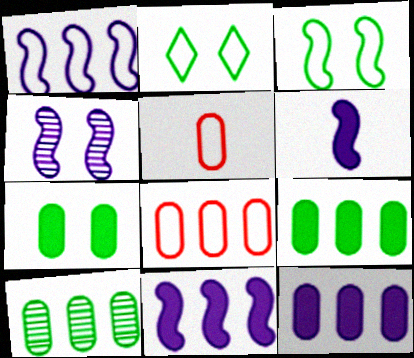[[1, 2, 5], 
[1, 4, 6], 
[8, 10, 12]]